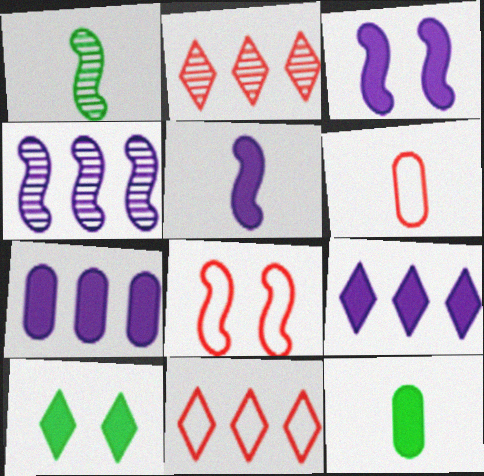[[4, 6, 10], 
[6, 8, 11]]